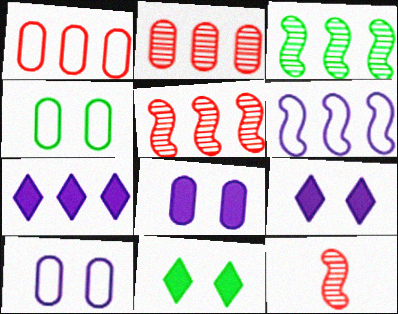[[1, 3, 7], 
[4, 7, 12]]